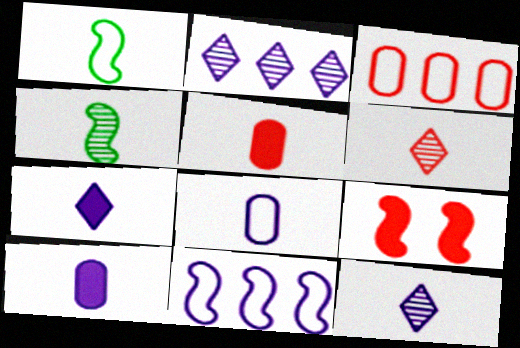[[1, 5, 12], 
[1, 6, 10], 
[3, 6, 9], 
[4, 9, 11]]